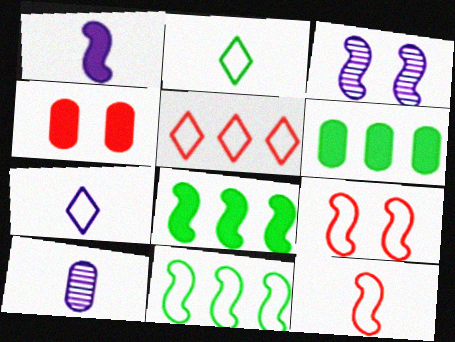[[1, 7, 10], 
[3, 8, 12]]